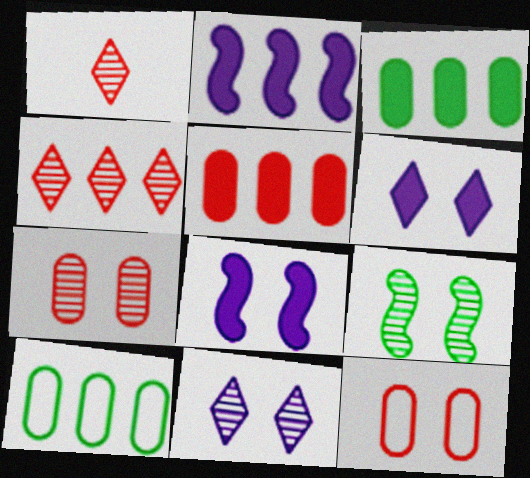[[1, 8, 10], 
[2, 4, 10], 
[6, 9, 12], 
[7, 9, 11]]